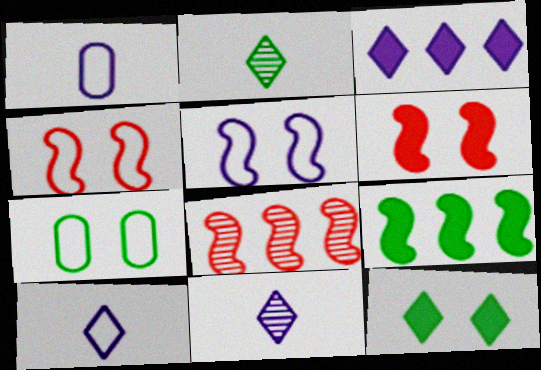[[1, 8, 12], 
[2, 7, 9]]